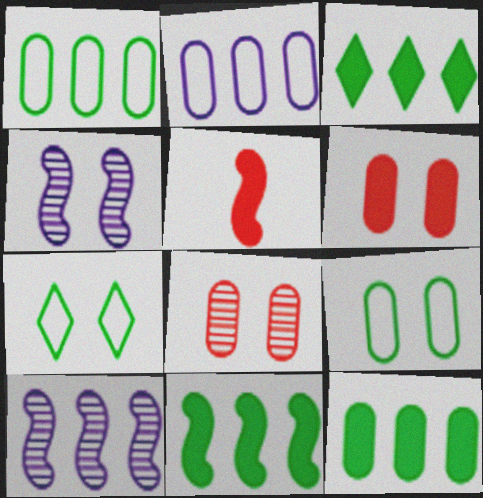[[3, 11, 12], 
[4, 6, 7]]